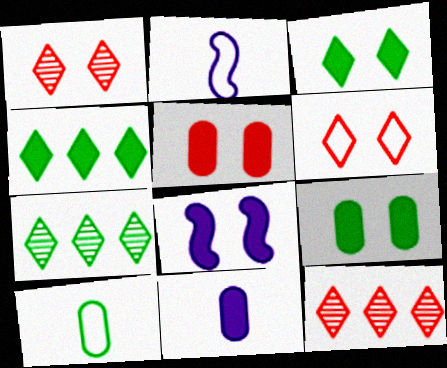[[2, 5, 7], 
[2, 9, 12], 
[3, 5, 8], 
[8, 10, 12]]